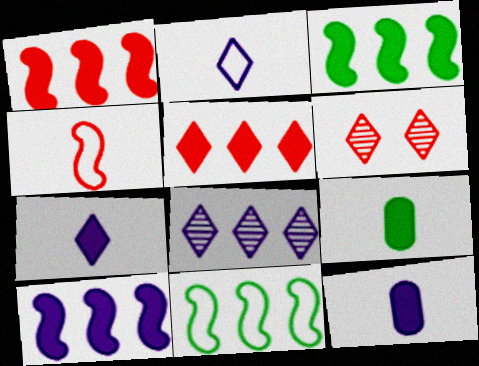[[1, 3, 10], 
[6, 11, 12]]